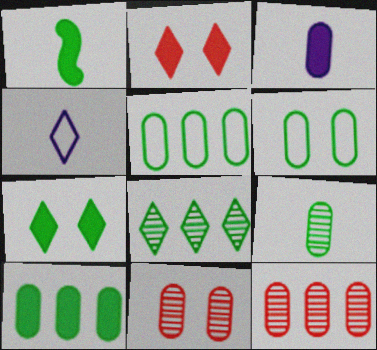[[1, 6, 8], 
[1, 7, 10], 
[2, 4, 8], 
[3, 5, 11], 
[3, 6, 12], 
[6, 9, 10]]